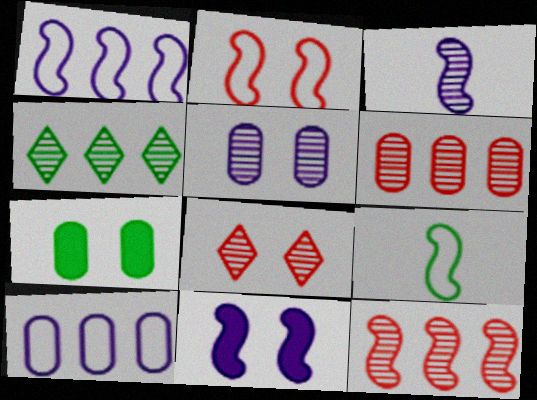[[1, 2, 9], 
[1, 3, 11], 
[4, 7, 9], 
[9, 11, 12]]